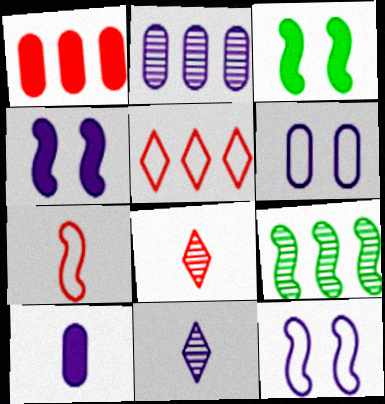[[2, 6, 10], 
[4, 7, 9]]